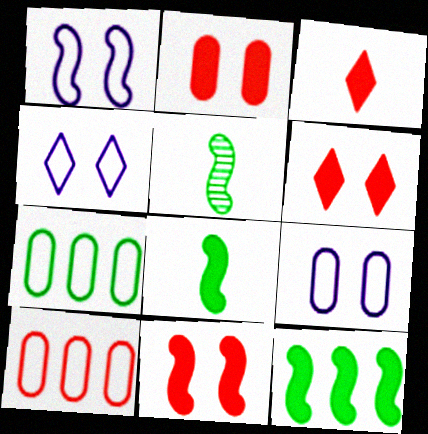[[1, 4, 9], 
[2, 6, 11]]